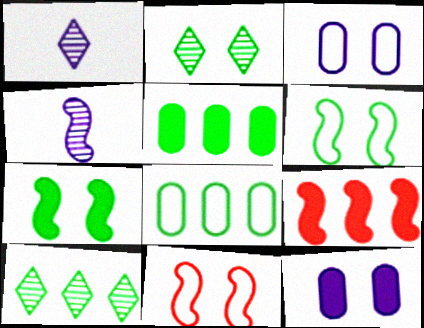[[1, 5, 11], 
[2, 11, 12], 
[4, 6, 9]]